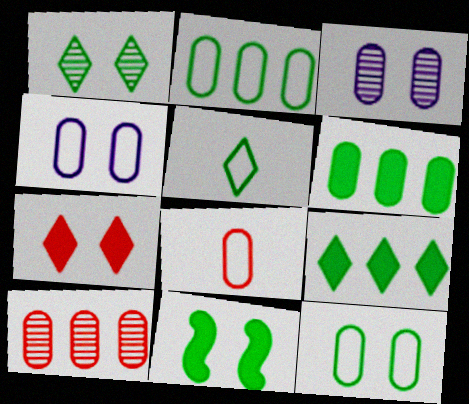[[1, 5, 9], 
[1, 11, 12], 
[2, 4, 8], 
[3, 6, 8]]